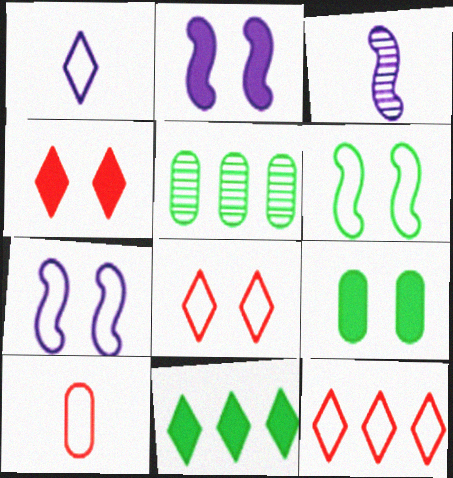[[2, 4, 9], 
[3, 9, 12]]